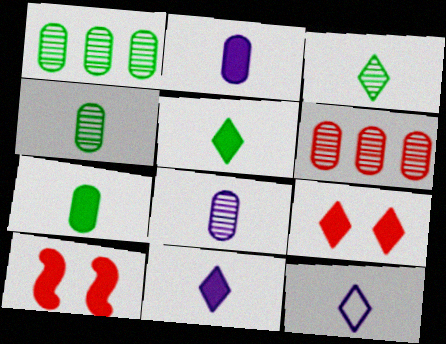[[1, 10, 12]]